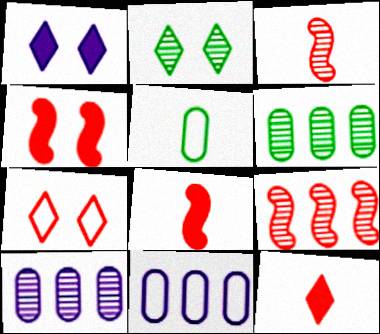[[1, 2, 7], 
[1, 5, 9], 
[2, 3, 10], 
[2, 8, 11]]